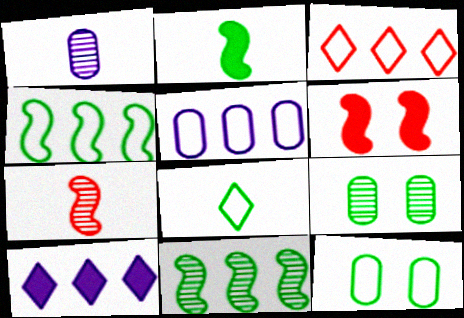[[3, 4, 5], 
[4, 8, 12], 
[7, 10, 12]]